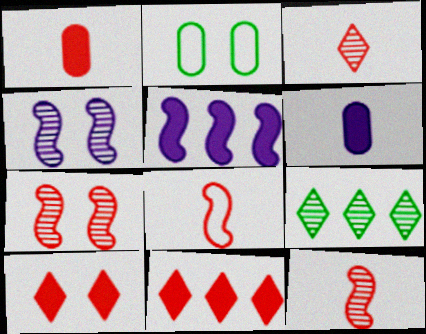[[1, 3, 8], 
[2, 3, 5], 
[2, 4, 10]]